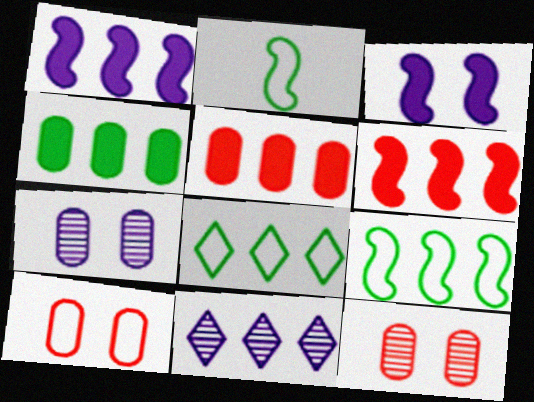[[5, 9, 11]]